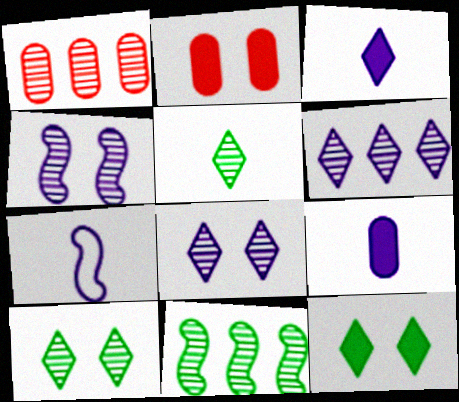[[1, 4, 5], 
[1, 6, 11], 
[1, 7, 12]]